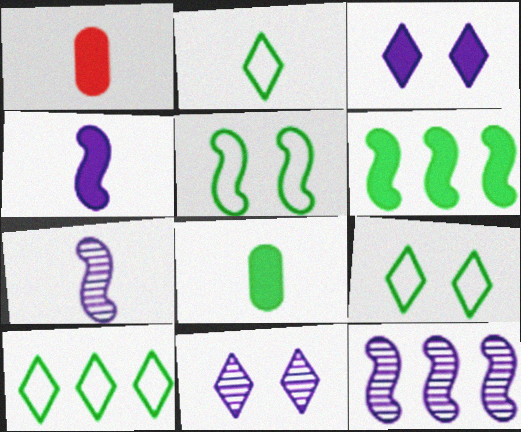[[1, 2, 7], 
[1, 3, 6], 
[1, 9, 12], 
[2, 9, 10]]